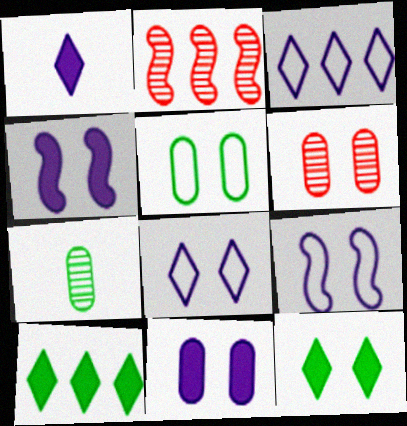[[1, 2, 5], 
[5, 6, 11], 
[6, 9, 12]]